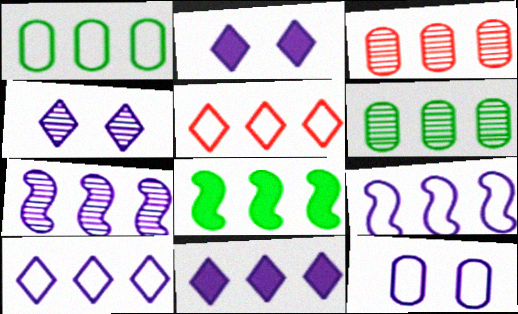[[1, 5, 9], 
[3, 8, 10]]